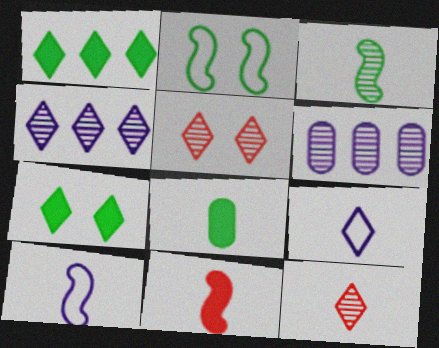[[1, 5, 9], 
[3, 5, 6], 
[3, 10, 11], 
[8, 10, 12]]